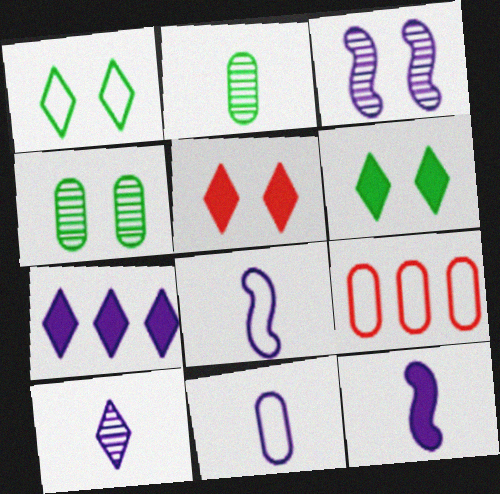[[1, 8, 9], 
[3, 7, 11], 
[10, 11, 12]]